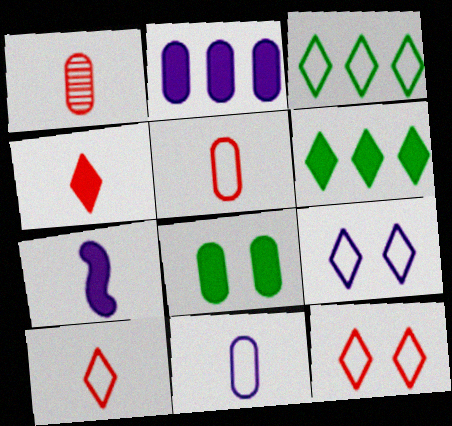[[3, 9, 10]]